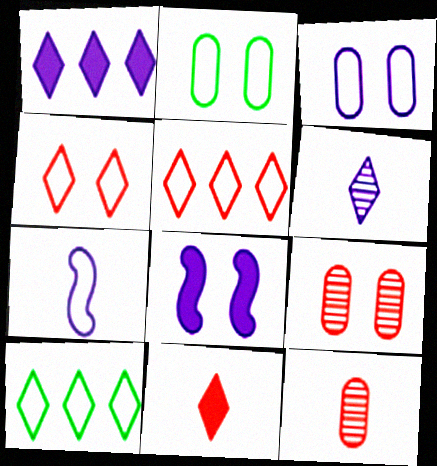[[2, 5, 7], 
[8, 10, 12]]